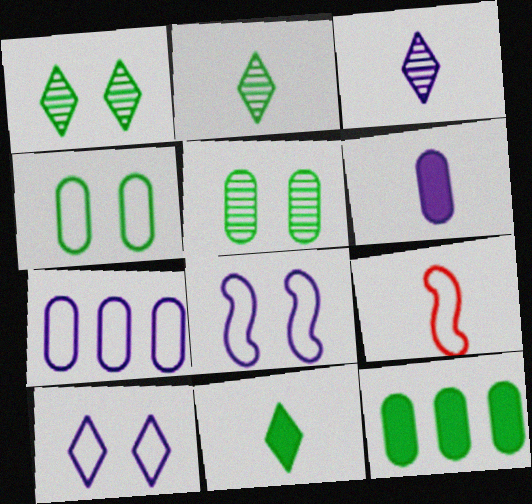[[2, 6, 9]]